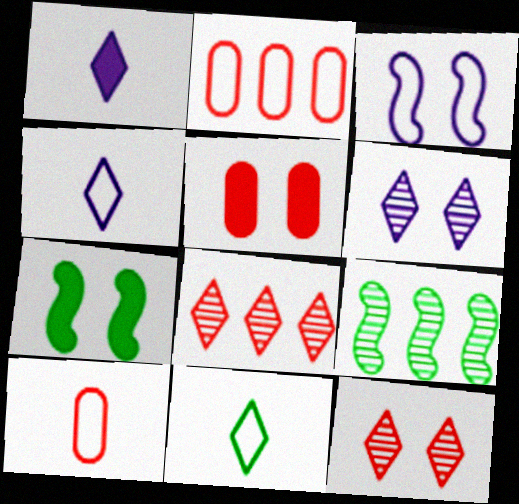[[2, 3, 11], 
[4, 5, 9]]